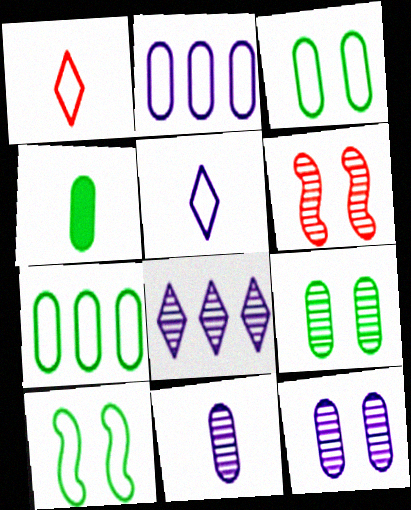[[1, 2, 10], 
[4, 7, 9]]